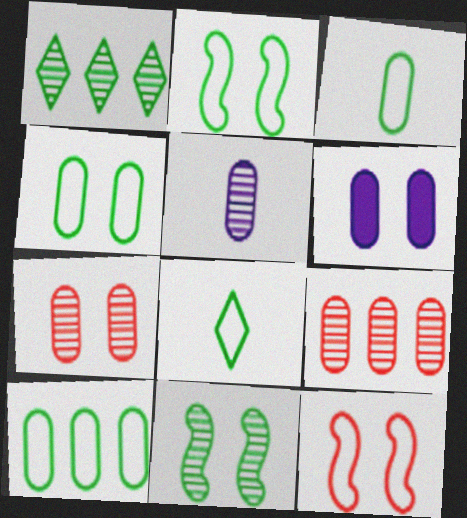[[2, 8, 10], 
[3, 4, 10], 
[3, 6, 9], 
[4, 6, 7]]